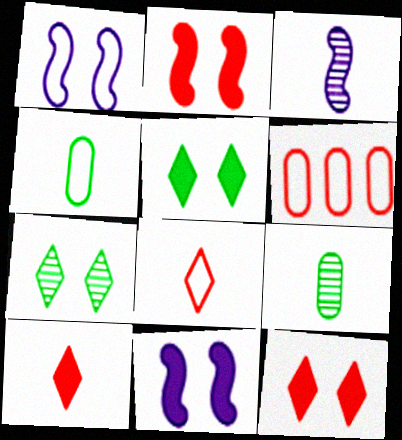[[3, 4, 10], 
[3, 5, 6]]